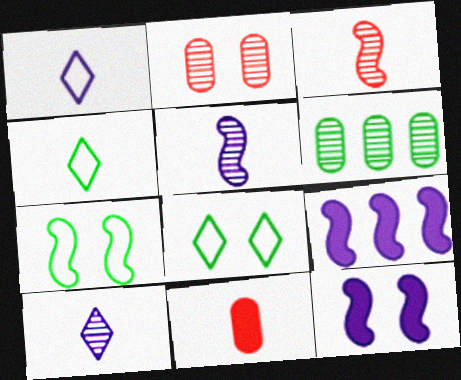[[2, 4, 9], 
[2, 8, 12], 
[3, 7, 9], 
[4, 5, 11]]